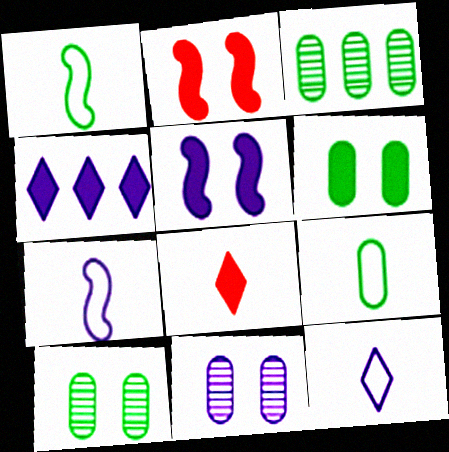[[2, 3, 12], 
[3, 6, 9], 
[4, 7, 11]]